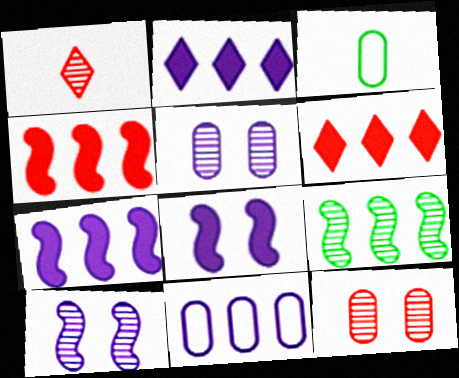[[1, 5, 9], 
[3, 6, 10], 
[6, 9, 11]]